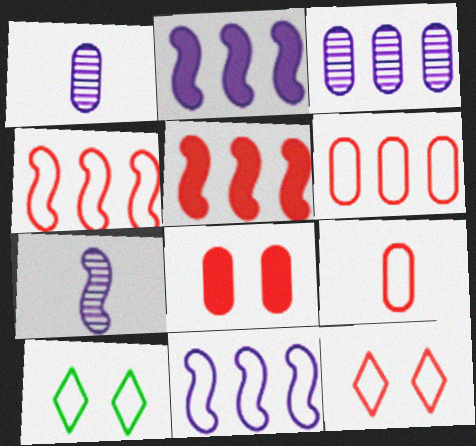[[1, 5, 10], 
[4, 9, 12], 
[9, 10, 11]]